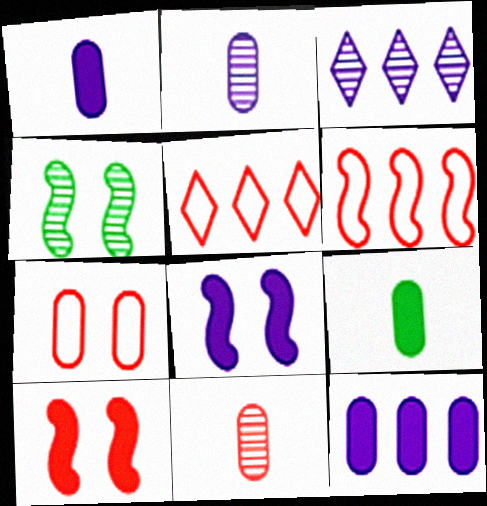[[1, 4, 5], 
[3, 4, 11], 
[5, 10, 11]]